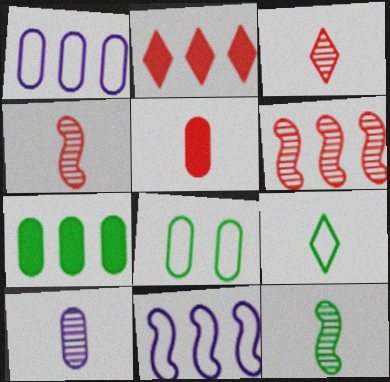[[3, 10, 12]]